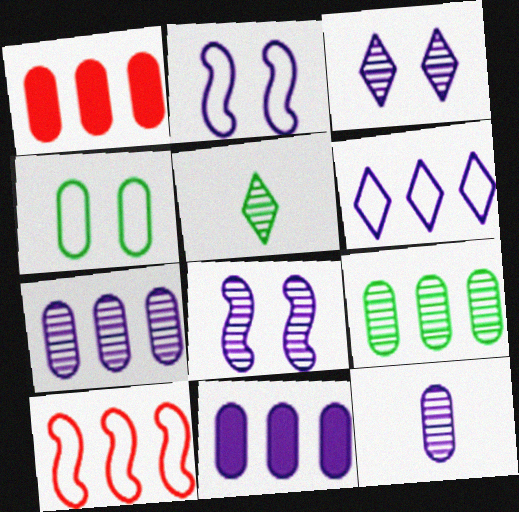[[1, 2, 5], 
[1, 4, 12]]